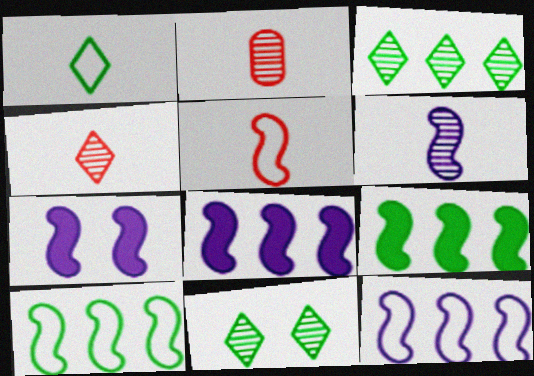[[6, 7, 12]]